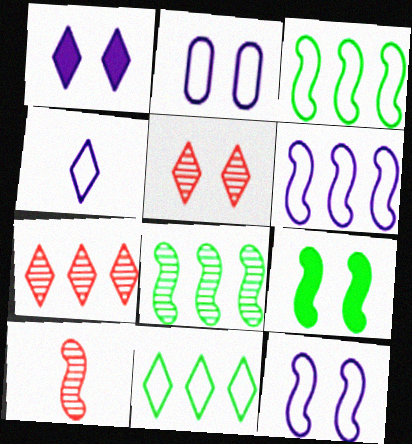[[2, 4, 6], 
[2, 5, 9], 
[6, 9, 10]]